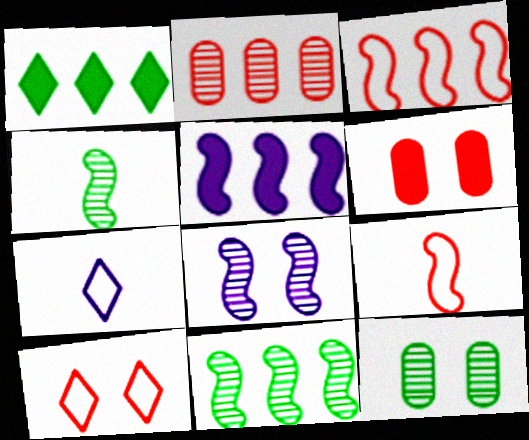[[3, 5, 11], 
[6, 7, 11]]